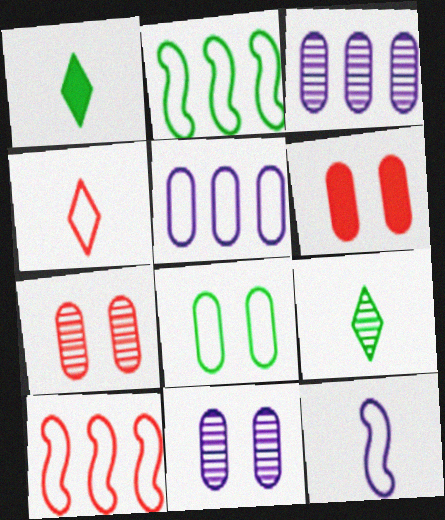[[1, 10, 11], 
[6, 8, 11]]